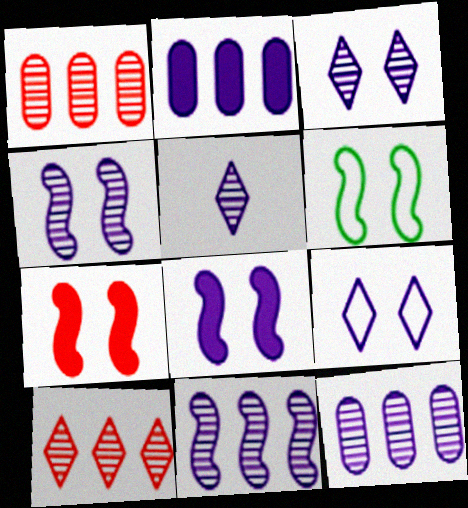[[4, 5, 12], 
[4, 6, 7]]